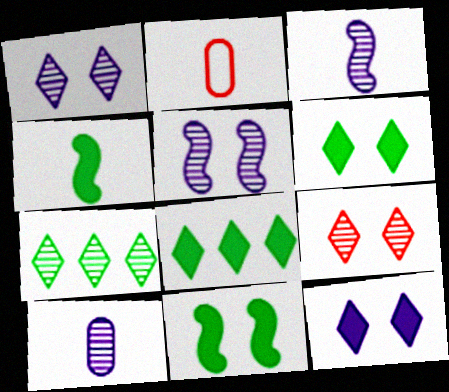[[2, 5, 8]]